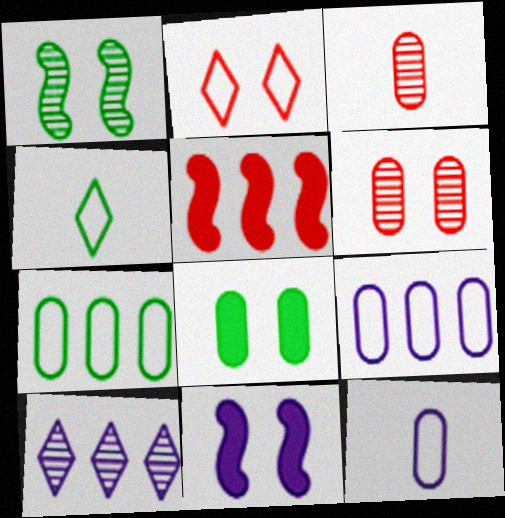[[1, 3, 10], 
[2, 3, 5], 
[3, 8, 9], 
[5, 7, 10], 
[10, 11, 12]]